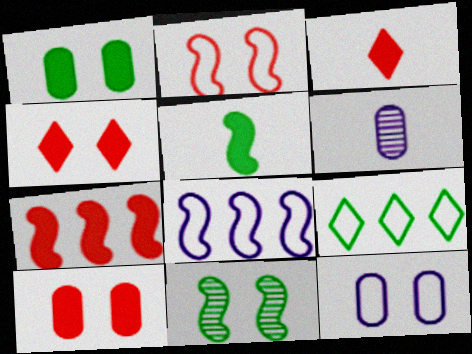[[3, 7, 10], 
[4, 11, 12]]